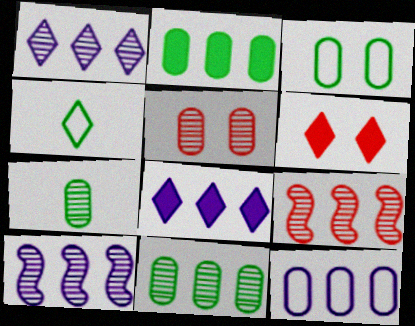[[1, 4, 6], 
[1, 9, 11], 
[2, 3, 7], 
[8, 10, 12]]